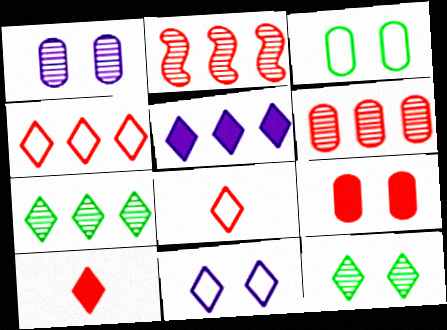[[1, 3, 9], 
[2, 8, 9], 
[4, 5, 7], 
[5, 8, 12], 
[7, 10, 11]]